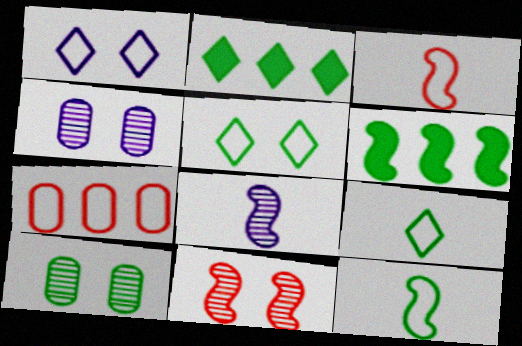[[1, 7, 12], 
[2, 3, 4], 
[2, 10, 12], 
[6, 9, 10]]